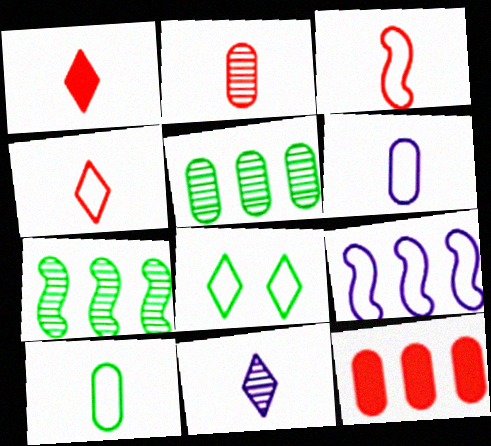[[1, 2, 3]]